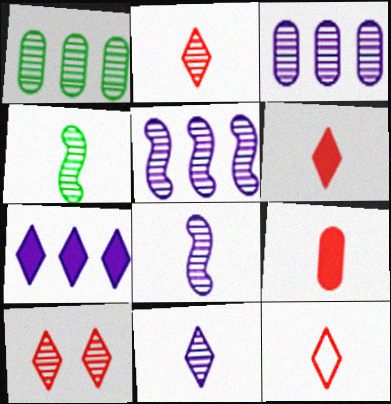[[1, 8, 10], 
[2, 6, 12], 
[3, 4, 10]]